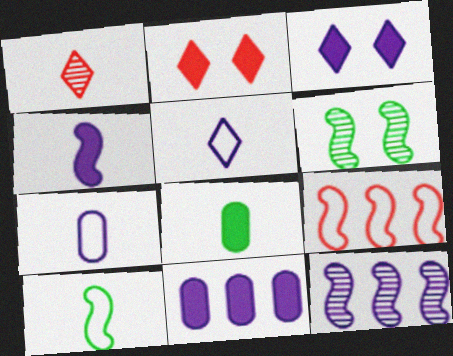[[3, 4, 11], 
[3, 7, 12], 
[4, 6, 9]]